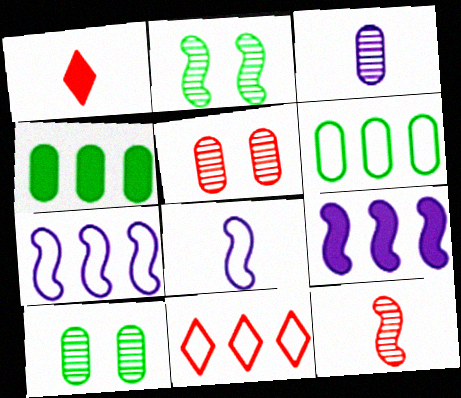[[1, 7, 10], 
[6, 7, 11]]